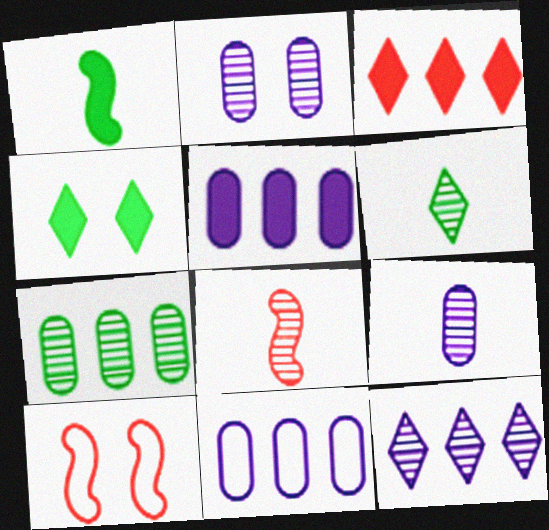[[2, 4, 10], 
[4, 8, 11], 
[5, 6, 10], 
[6, 8, 9]]